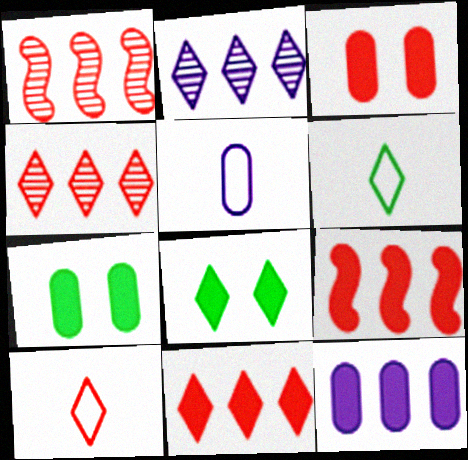[[1, 3, 10], 
[1, 5, 8], 
[2, 8, 10]]